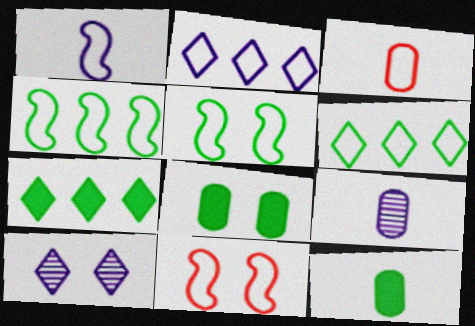[[1, 4, 11], 
[2, 3, 5], 
[3, 9, 12], 
[7, 9, 11], 
[8, 10, 11]]